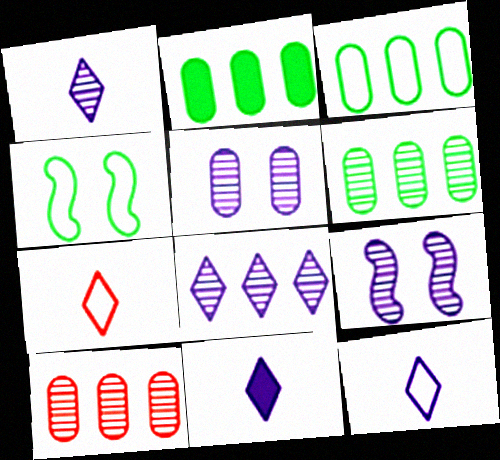[[1, 11, 12], 
[2, 3, 6], 
[2, 7, 9], 
[4, 10, 11]]